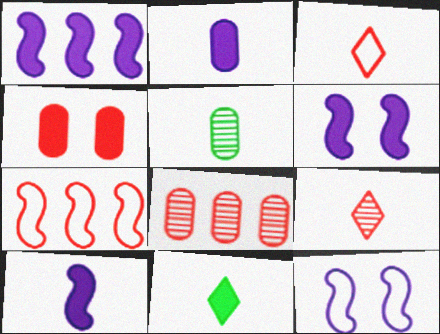[[1, 4, 11], 
[1, 6, 10], 
[3, 5, 10], 
[4, 7, 9], 
[8, 11, 12]]